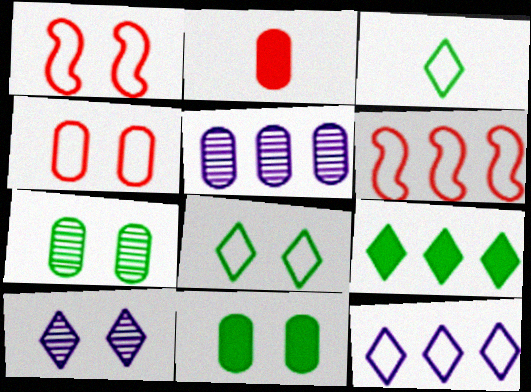[[1, 10, 11], 
[5, 6, 9]]